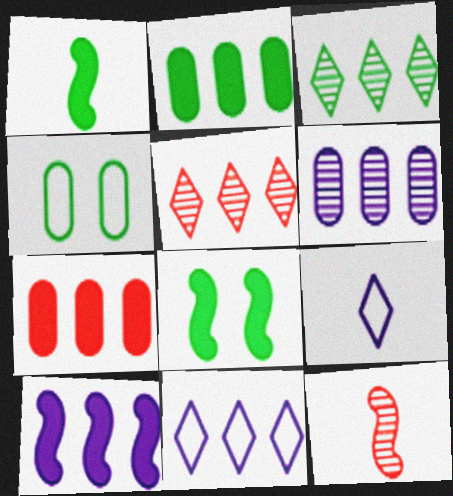[[1, 3, 4], 
[6, 10, 11]]